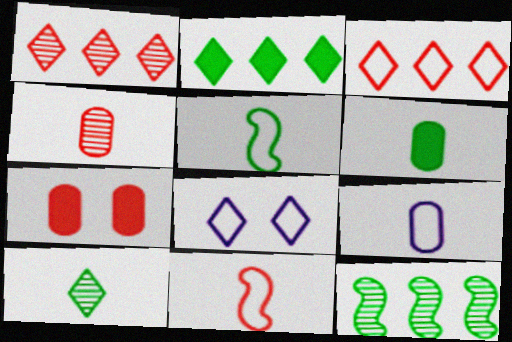[[1, 7, 11], 
[4, 6, 9], 
[5, 6, 10]]